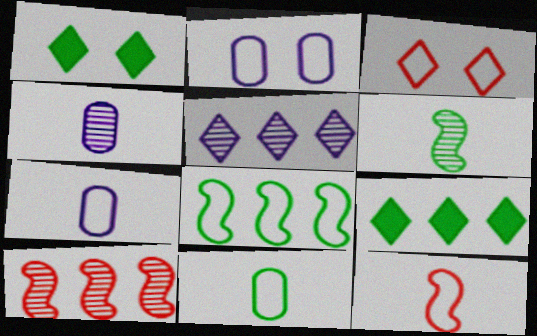[[1, 7, 10], 
[3, 7, 8]]